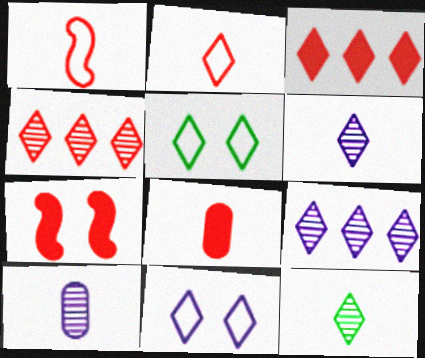[[3, 5, 6], 
[3, 7, 8], 
[3, 11, 12]]